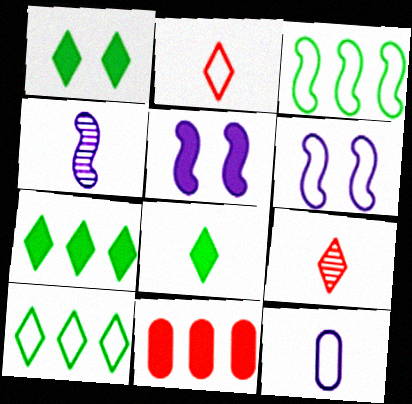[[1, 7, 8], 
[5, 8, 11]]